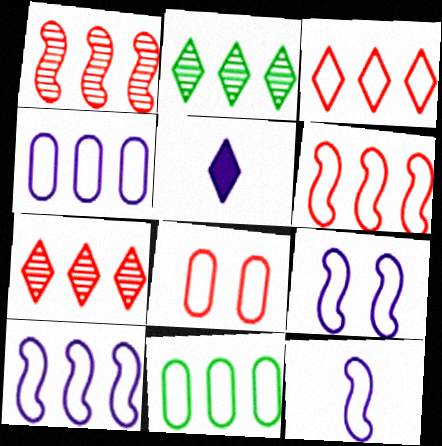[[3, 10, 11], 
[9, 10, 12]]